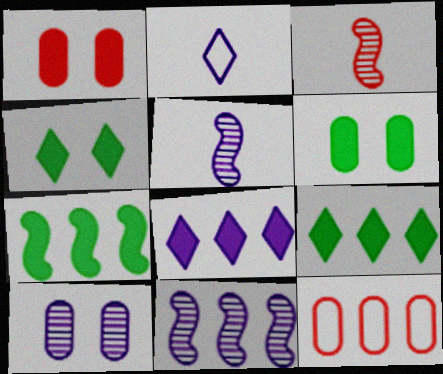[[4, 5, 12], 
[9, 11, 12]]